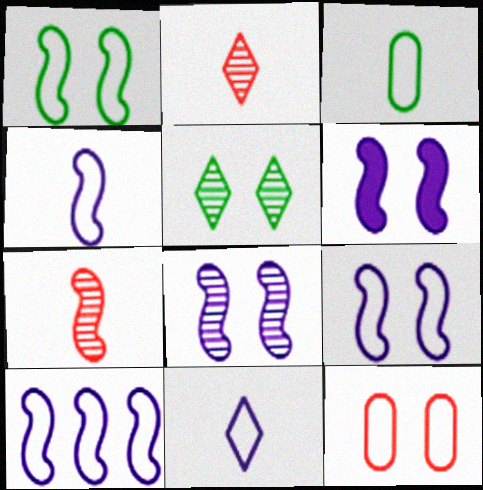[[4, 9, 10], 
[5, 6, 12], 
[6, 8, 9]]